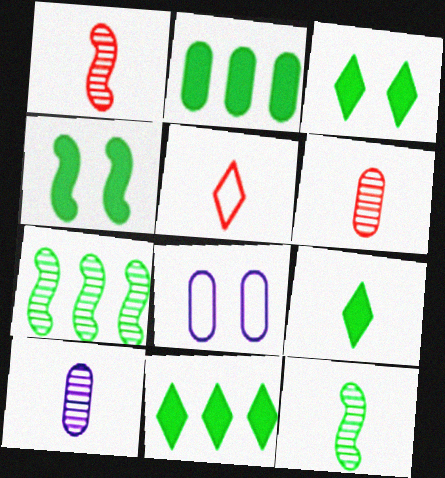[[1, 8, 11], 
[2, 4, 9], 
[2, 6, 8], 
[3, 9, 11]]